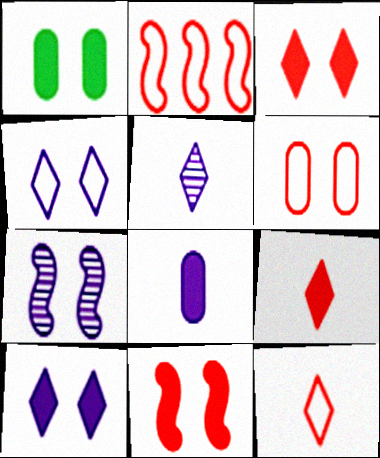[[1, 2, 5], 
[1, 10, 11], 
[2, 6, 12]]